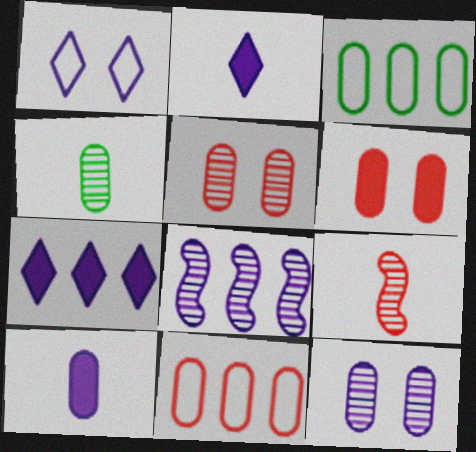[[1, 8, 10], 
[3, 5, 10]]